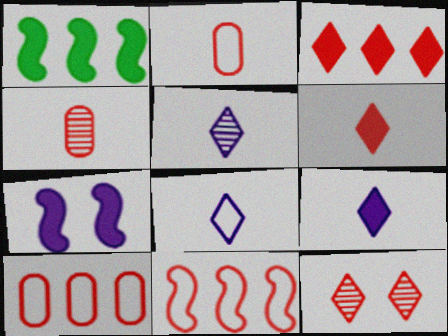[[5, 8, 9]]